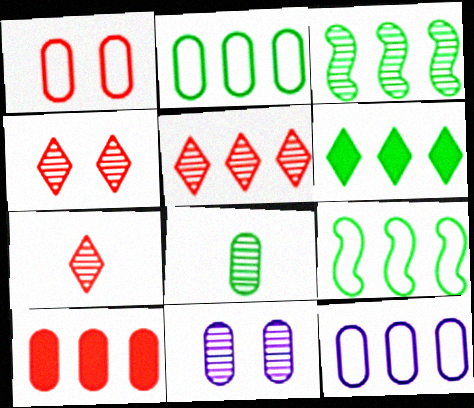[[2, 3, 6], 
[3, 7, 11], 
[4, 5, 7]]